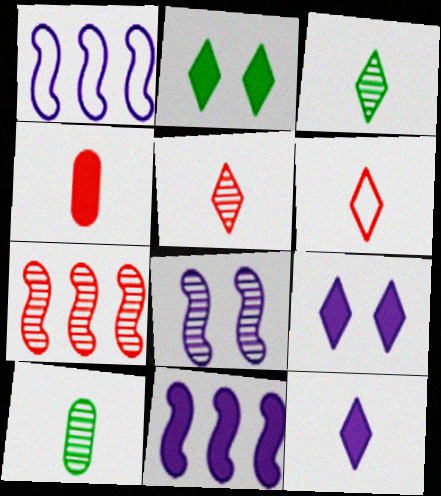[[2, 4, 11], 
[3, 6, 12]]